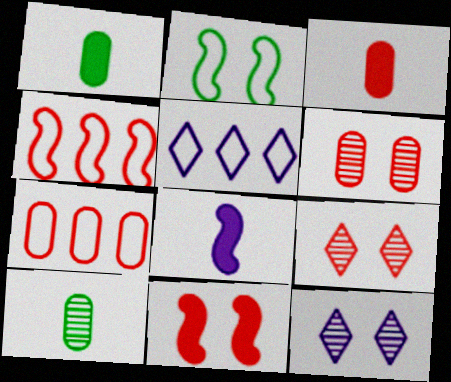[[1, 4, 12], 
[3, 4, 9], 
[3, 6, 7], 
[5, 10, 11]]